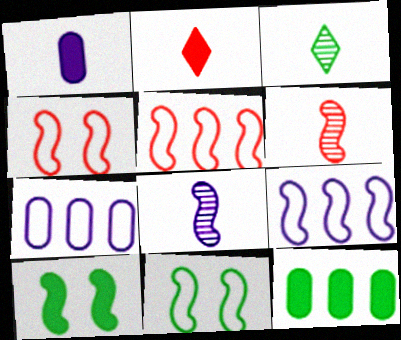[[3, 11, 12], 
[5, 8, 10], 
[6, 9, 10]]